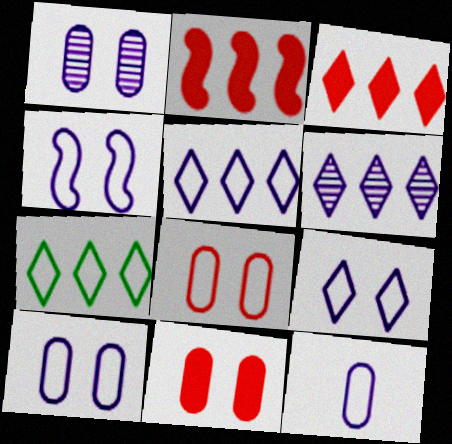[[3, 6, 7], 
[4, 5, 12], 
[4, 9, 10]]